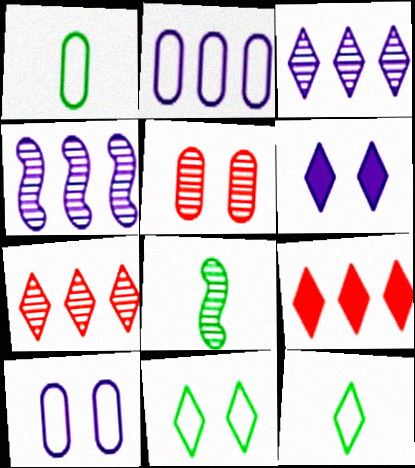[[3, 5, 8], 
[6, 7, 12], 
[8, 9, 10]]